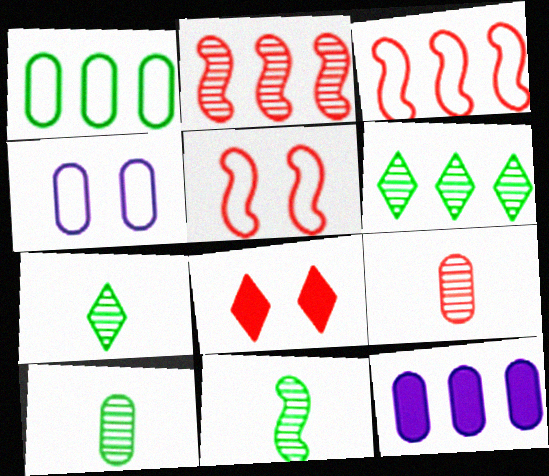[[3, 6, 12], 
[3, 8, 9], 
[5, 7, 12], 
[7, 10, 11]]